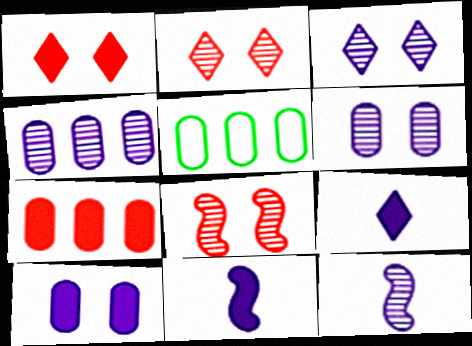[[1, 5, 12], 
[2, 5, 11], 
[3, 4, 12], 
[4, 5, 7], 
[5, 8, 9]]